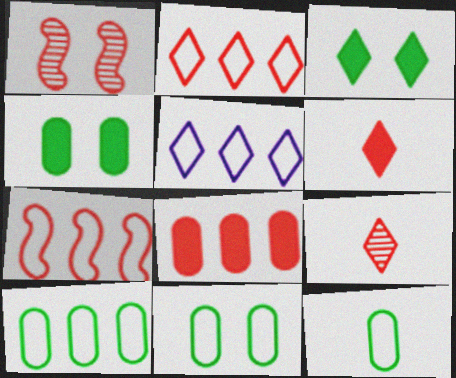[[3, 5, 9], 
[5, 7, 10], 
[10, 11, 12]]